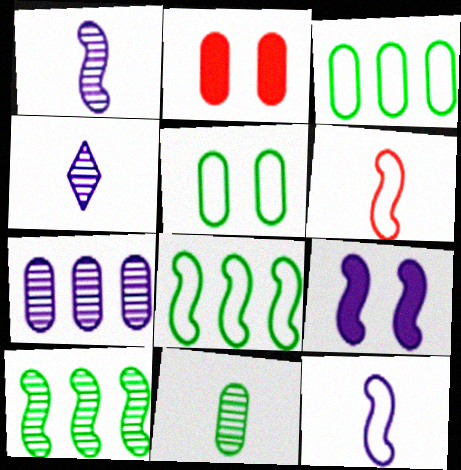[[2, 4, 8], 
[6, 9, 10]]